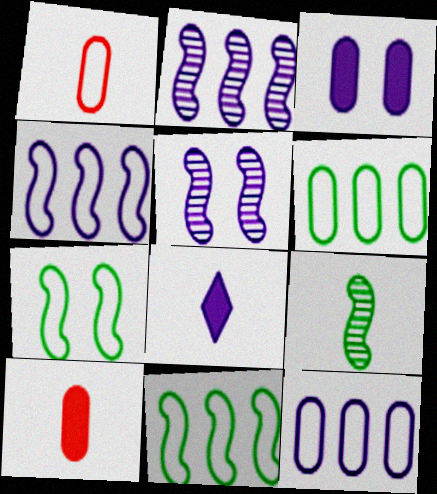[[1, 8, 9], 
[5, 8, 12]]